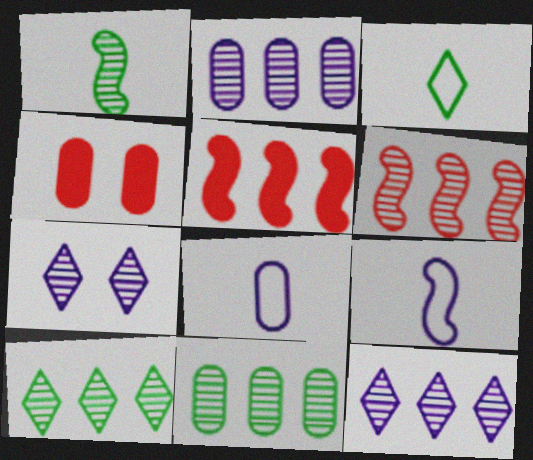[[2, 6, 10], 
[4, 8, 11], 
[4, 9, 10], 
[6, 11, 12]]